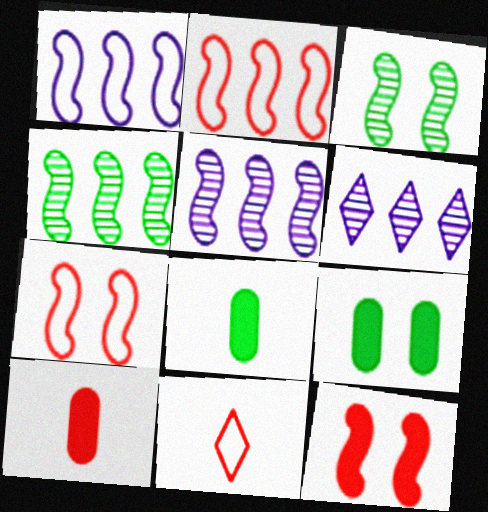[[5, 9, 11], 
[6, 7, 8]]